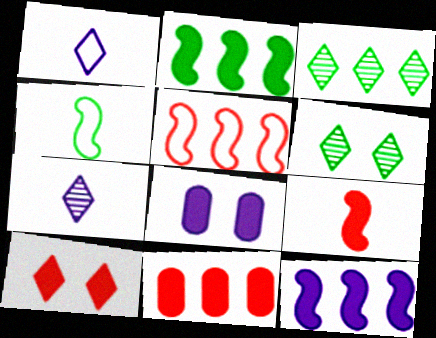[[1, 3, 10], 
[9, 10, 11]]